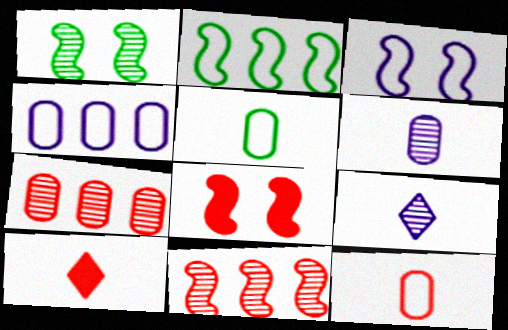[[1, 3, 8], 
[1, 4, 10], 
[1, 7, 9]]